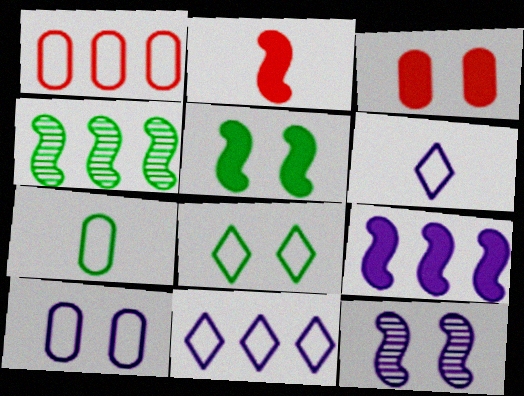[[1, 7, 10], 
[2, 5, 9], 
[3, 4, 6], 
[3, 8, 12]]